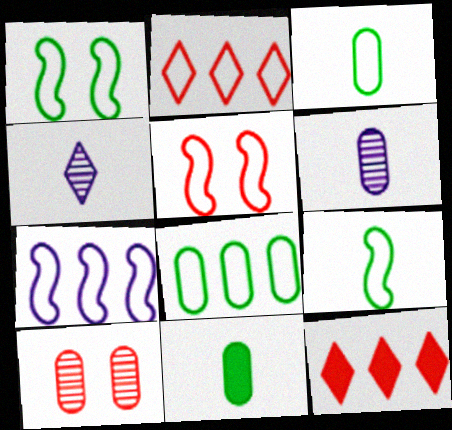[[1, 6, 12], 
[2, 7, 8], 
[5, 7, 9]]